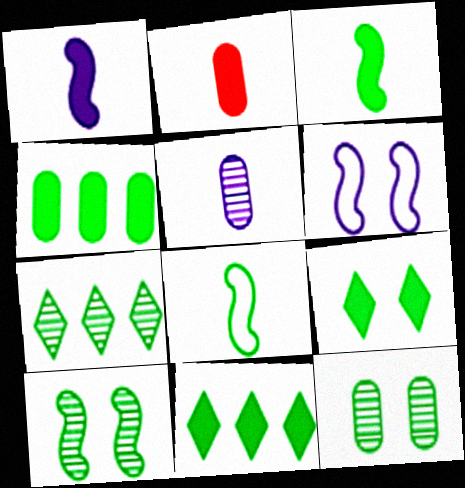[[2, 6, 7], 
[3, 4, 9], 
[8, 11, 12]]